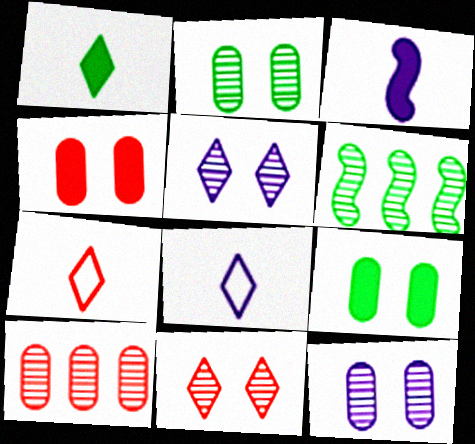[[4, 6, 8]]